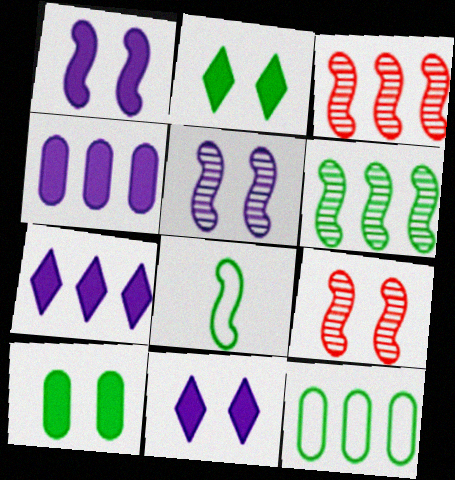[[1, 3, 8], 
[3, 7, 12]]